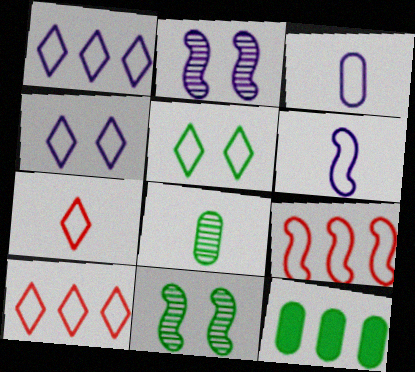[[1, 5, 7], 
[2, 7, 12], 
[3, 5, 9]]